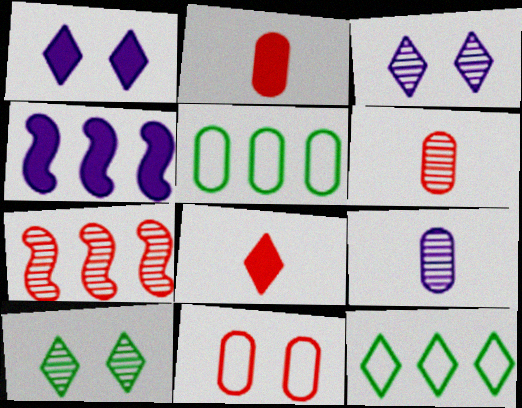[[3, 8, 12], 
[7, 8, 11], 
[7, 9, 10]]